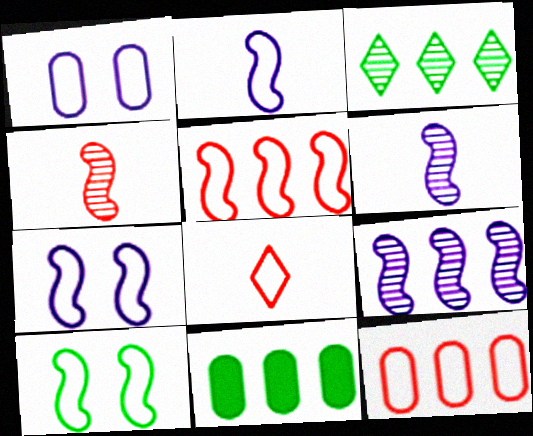[[2, 5, 10]]